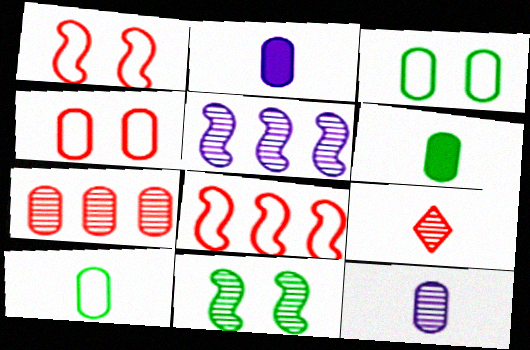[[2, 3, 7]]